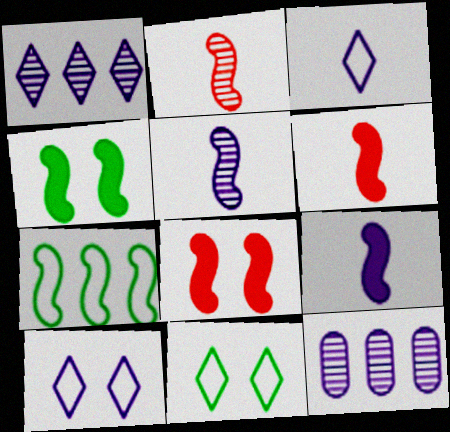[[5, 7, 8], 
[6, 11, 12], 
[9, 10, 12]]